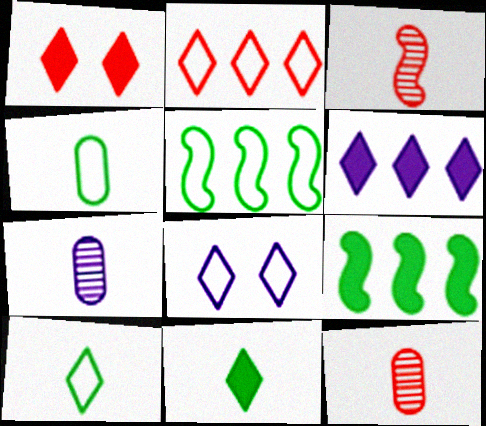[[1, 5, 7], 
[1, 6, 11], 
[2, 8, 10], 
[8, 9, 12]]